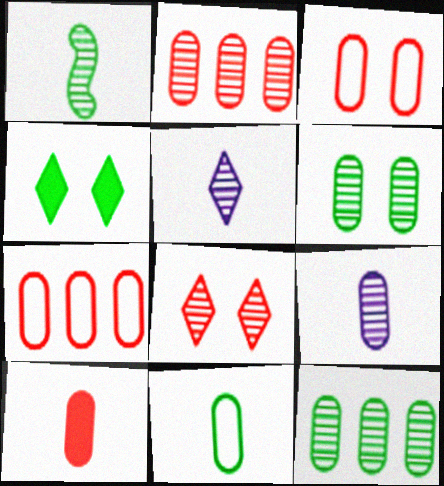[[2, 3, 10], 
[2, 6, 9], 
[9, 10, 11]]